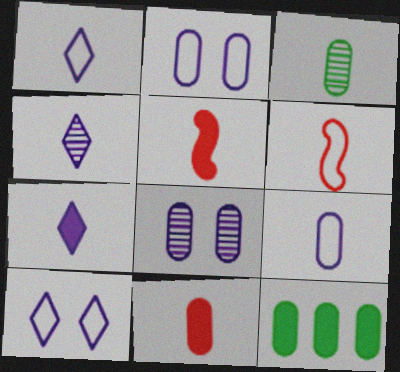[[1, 3, 5], 
[1, 4, 7], 
[3, 6, 7], 
[3, 9, 11]]